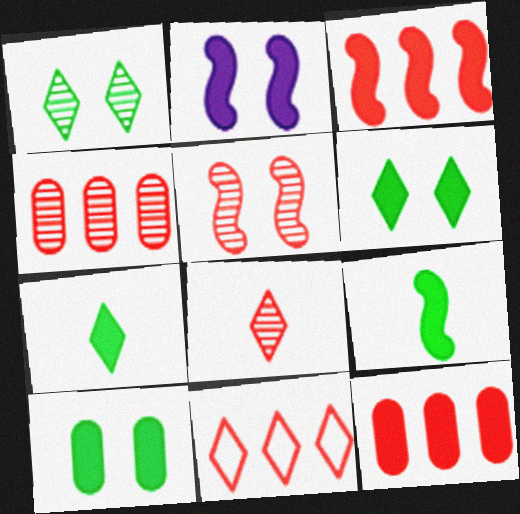[[2, 3, 9], 
[2, 7, 12], 
[3, 4, 11], 
[4, 5, 8]]